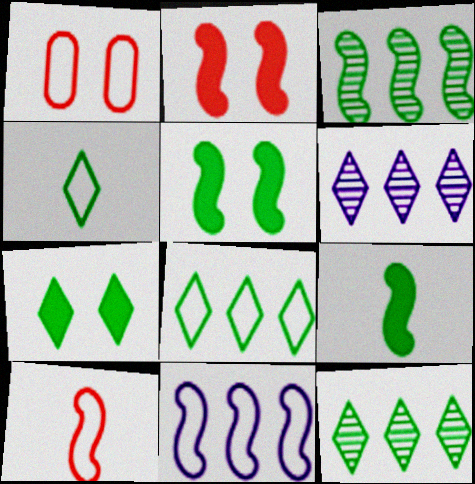[[1, 4, 11], 
[1, 6, 9], 
[4, 7, 12]]